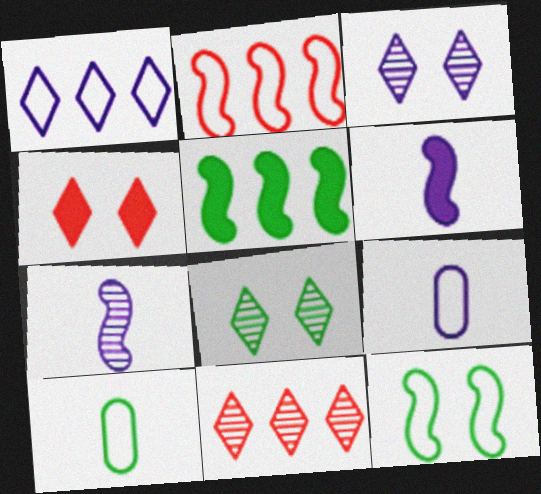[[5, 8, 10]]